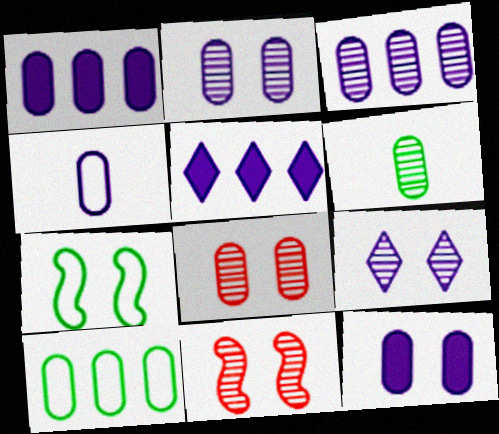[[1, 2, 4], 
[3, 4, 12], 
[3, 6, 8]]